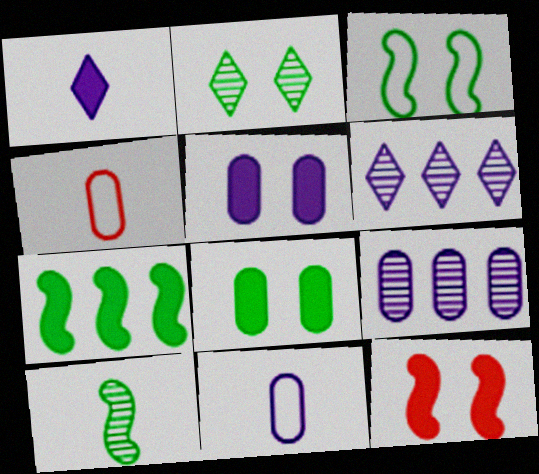[[1, 4, 10], 
[2, 3, 8], 
[3, 7, 10], 
[4, 8, 9], 
[5, 9, 11]]